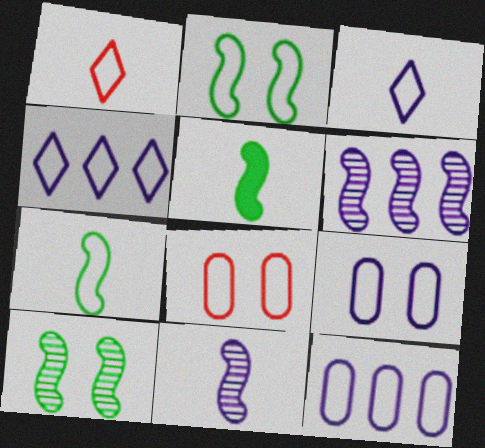[[1, 2, 12], 
[4, 7, 8]]